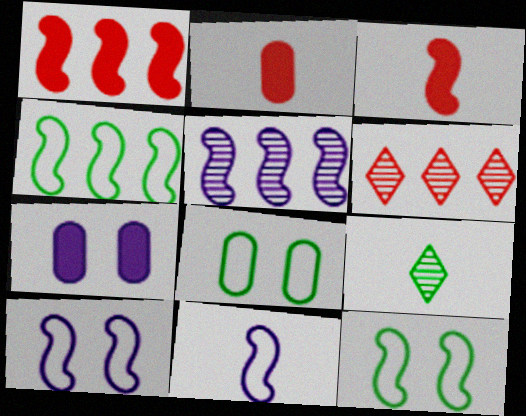[[1, 4, 5], 
[2, 9, 11], 
[3, 5, 12]]